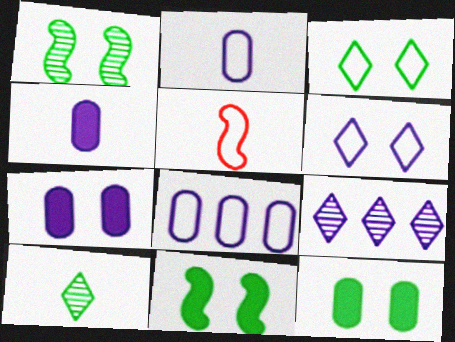[[1, 3, 12], 
[3, 5, 8], 
[4, 5, 10], 
[5, 9, 12]]